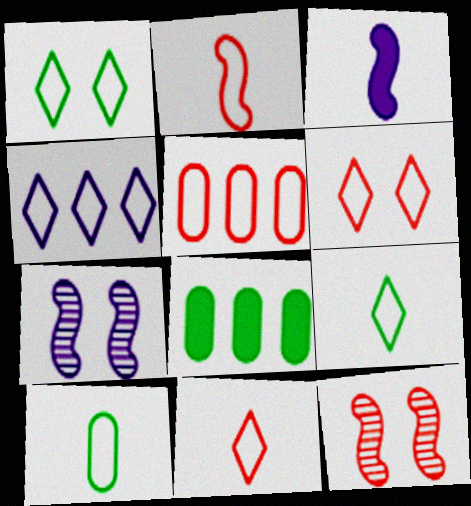[[1, 4, 11], 
[2, 5, 6], 
[4, 6, 9], 
[7, 8, 11]]